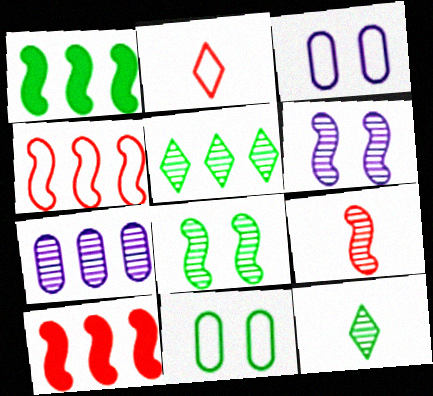[[1, 11, 12], 
[3, 10, 12]]